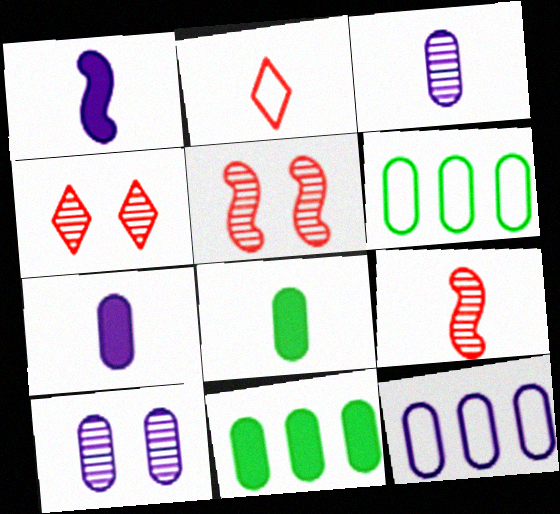[[1, 4, 6], 
[7, 10, 12]]